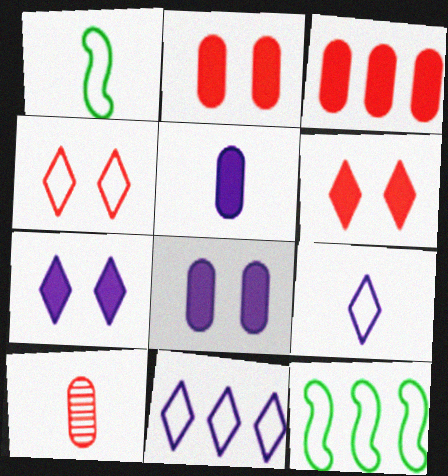[[7, 10, 12]]